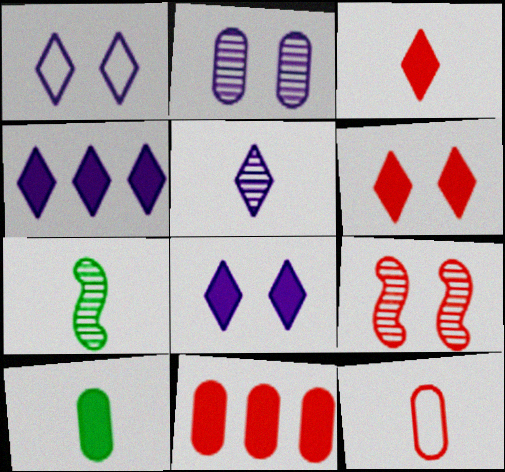[[1, 4, 5], 
[1, 7, 11]]